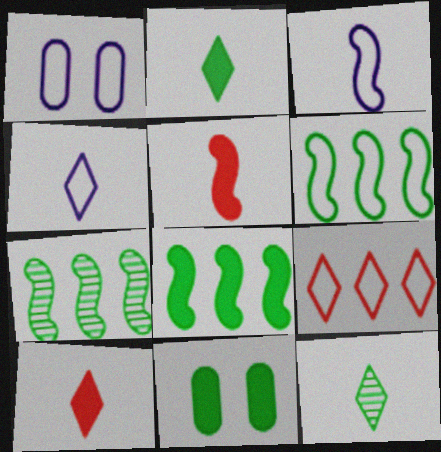[[1, 7, 10], 
[2, 8, 11], 
[4, 10, 12], 
[6, 7, 8], 
[6, 11, 12]]